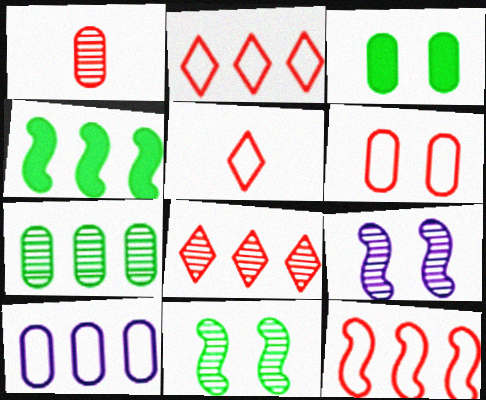[[1, 3, 10], 
[4, 8, 10], 
[5, 6, 12]]